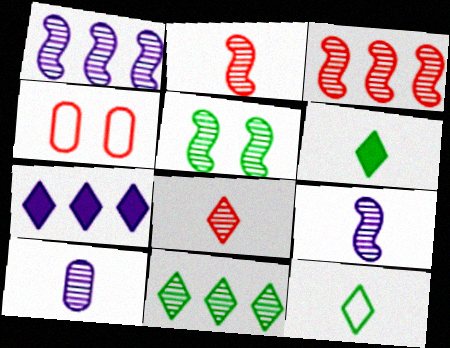[[1, 2, 5], 
[1, 4, 6], 
[3, 5, 9]]